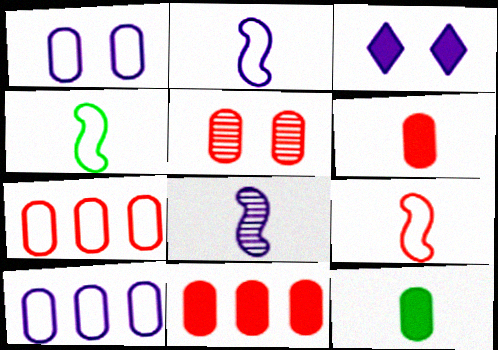[[2, 4, 9], 
[3, 8, 10], 
[5, 6, 7], 
[5, 10, 12]]